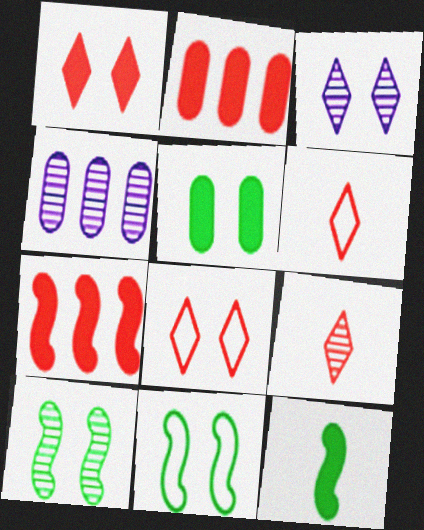[[4, 8, 12], 
[4, 9, 10]]